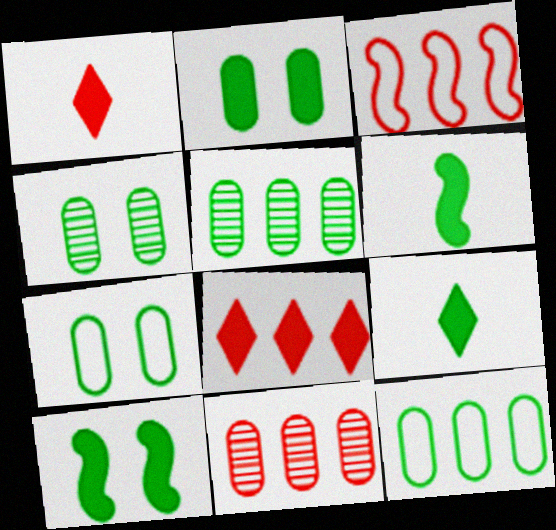[[2, 4, 7], 
[3, 8, 11]]